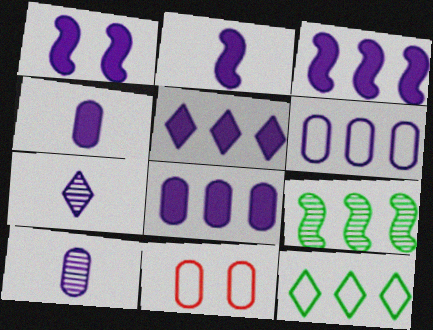[[1, 2, 3], 
[1, 4, 5], 
[1, 6, 7], 
[3, 5, 8]]